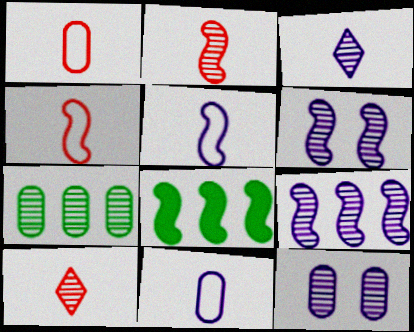[[3, 9, 12], 
[4, 6, 8], 
[6, 7, 10]]